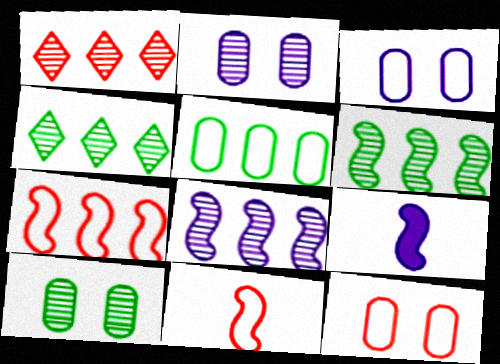[[4, 9, 12]]